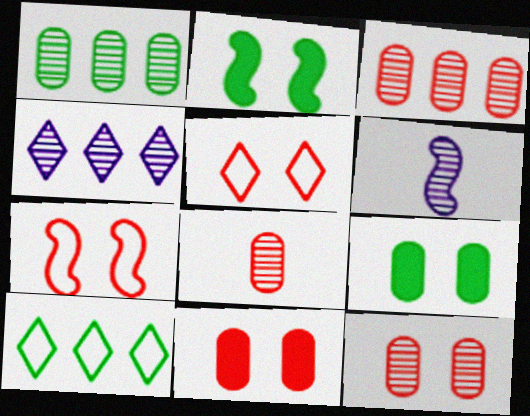[[3, 8, 12], 
[6, 10, 11]]